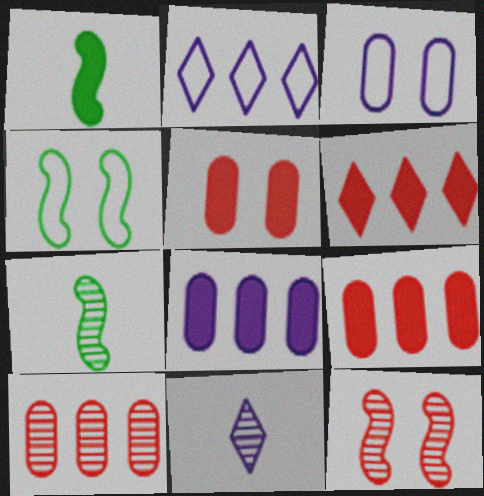[[2, 5, 7], 
[3, 6, 7], 
[4, 9, 11]]